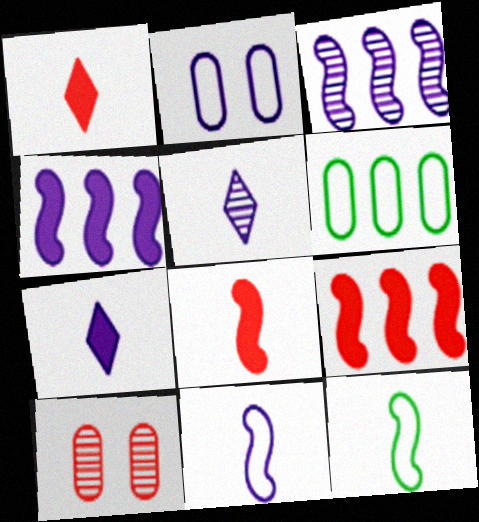[[2, 3, 7], 
[2, 4, 5]]